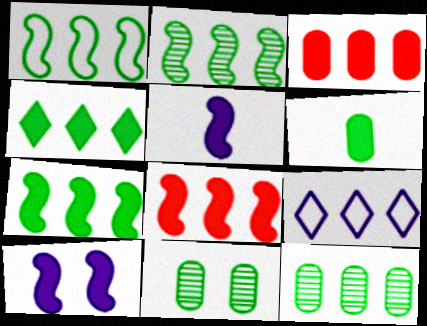[[1, 2, 7], 
[1, 4, 12], 
[2, 3, 9], 
[8, 9, 12]]